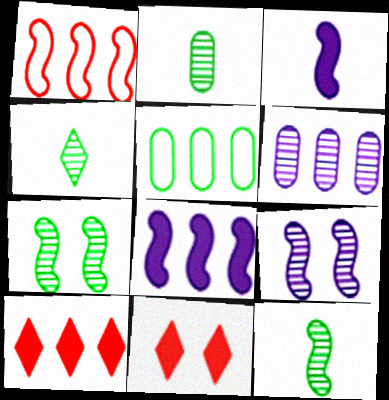[[1, 3, 7], 
[2, 4, 12]]